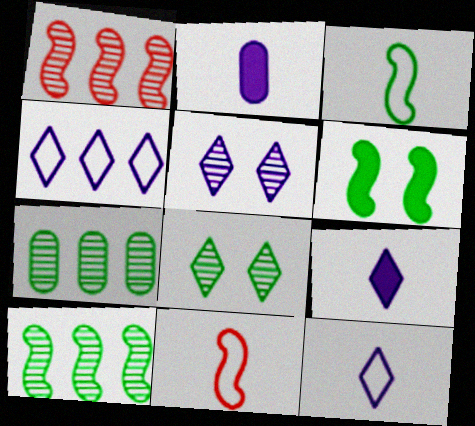[[3, 6, 10], 
[4, 5, 9]]